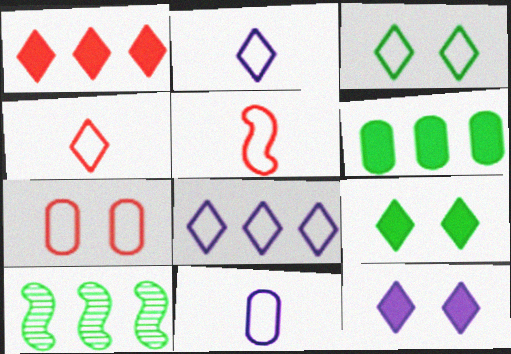[[3, 4, 8]]